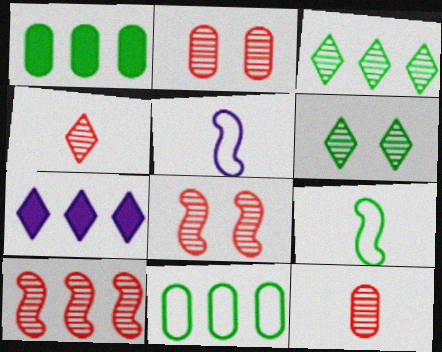[[1, 6, 9], 
[2, 4, 10], 
[2, 7, 9], 
[7, 10, 11]]